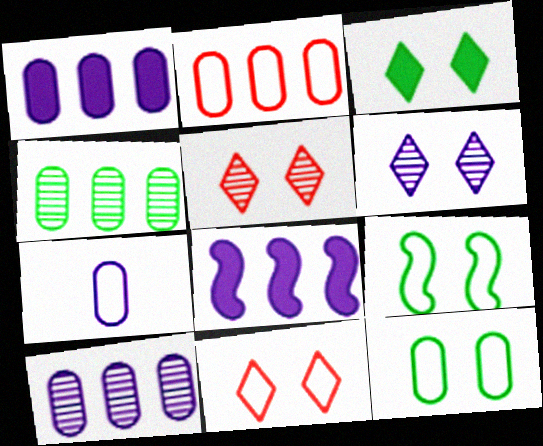[[1, 2, 4], 
[2, 7, 12], 
[3, 6, 11], 
[6, 7, 8]]